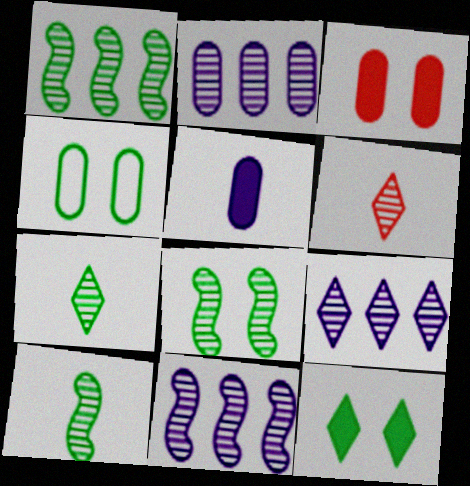[[1, 8, 10], 
[2, 6, 8], 
[2, 9, 11], 
[4, 8, 12]]